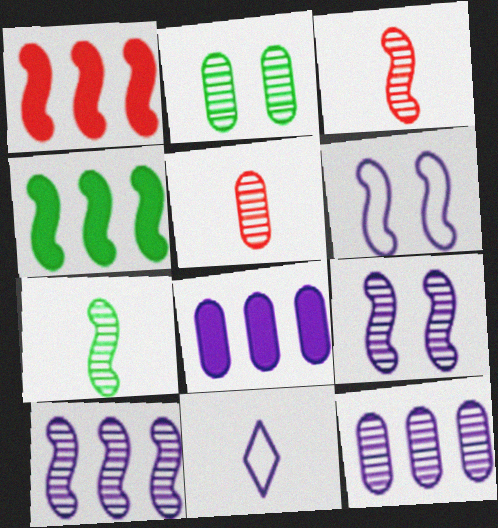[[1, 2, 11], 
[1, 6, 7], 
[2, 5, 12], 
[3, 4, 6], 
[8, 9, 11]]